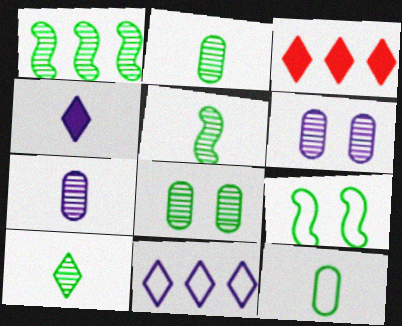[[1, 8, 10], 
[2, 5, 10], 
[3, 7, 9]]